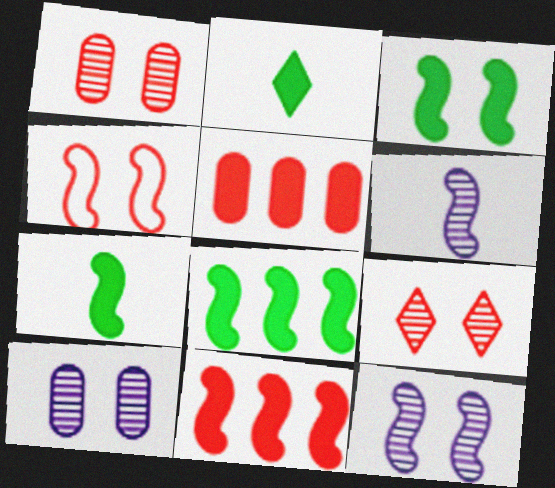[[3, 4, 12], 
[3, 7, 8], 
[4, 6, 8]]